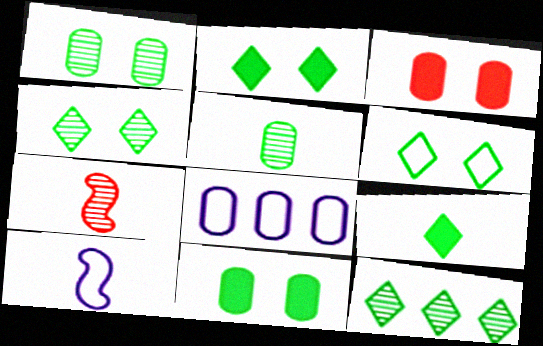[[2, 4, 6], 
[2, 7, 8], 
[3, 5, 8], 
[3, 10, 12], 
[6, 9, 12]]